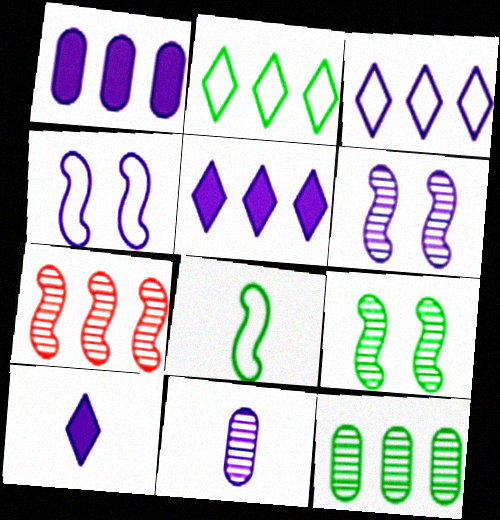[[1, 2, 7], 
[4, 5, 11]]